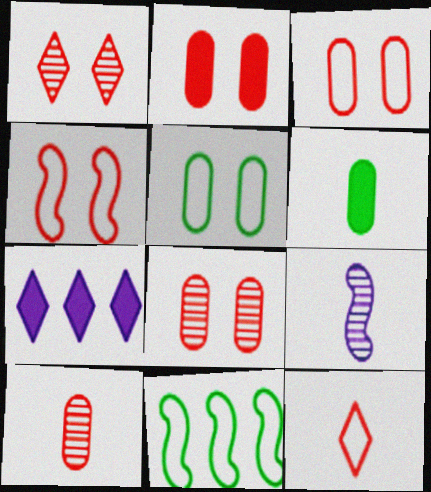[[1, 2, 4], 
[2, 3, 8], 
[6, 9, 12]]